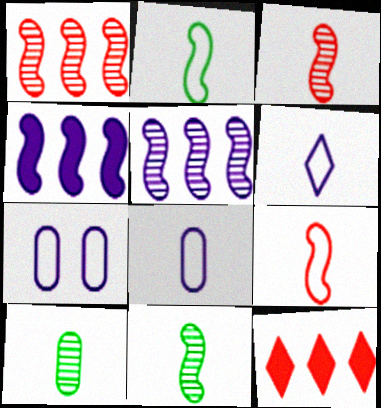[[7, 11, 12]]